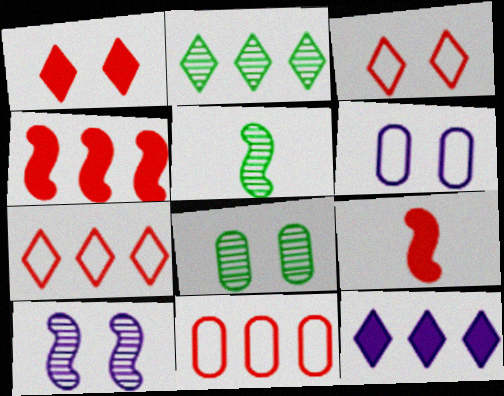[[2, 5, 8], 
[2, 6, 9], 
[2, 7, 12]]